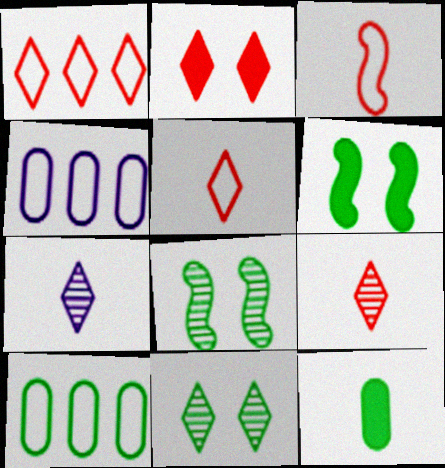[[1, 2, 9], 
[3, 7, 12], 
[4, 6, 9]]